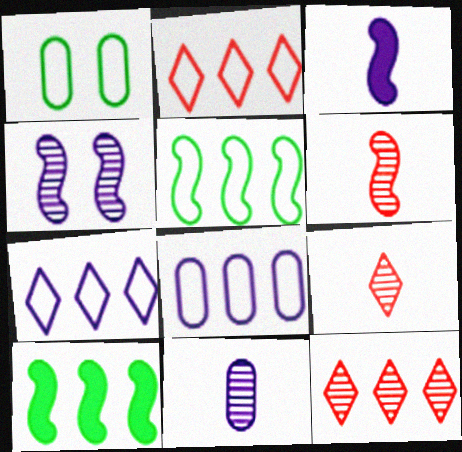[[1, 3, 12], 
[2, 5, 8], 
[8, 10, 12]]